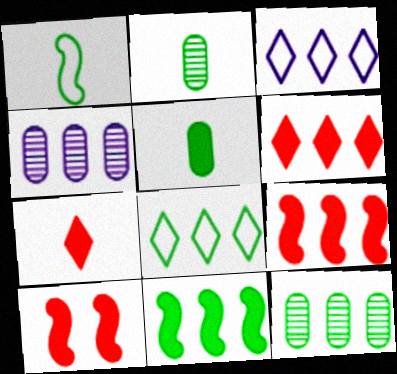[[2, 3, 10], 
[3, 9, 12], 
[4, 8, 9], 
[8, 11, 12]]